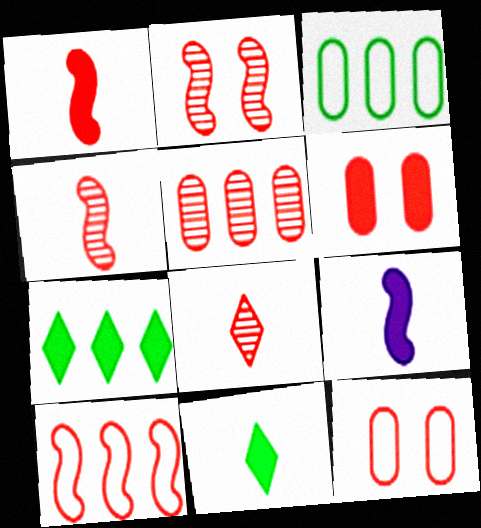[[1, 2, 10], 
[2, 5, 8], 
[6, 7, 9], 
[6, 8, 10]]